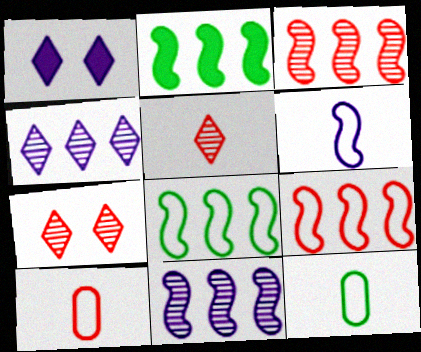[[1, 3, 12], 
[2, 9, 11]]